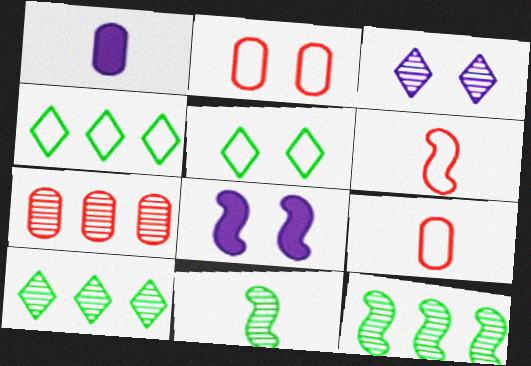[[3, 7, 11], 
[6, 8, 12], 
[8, 9, 10]]